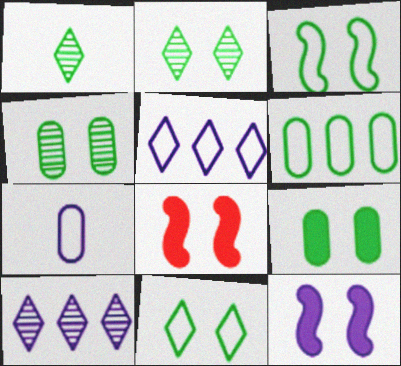[[2, 3, 9], 
[7, 10, 12]]